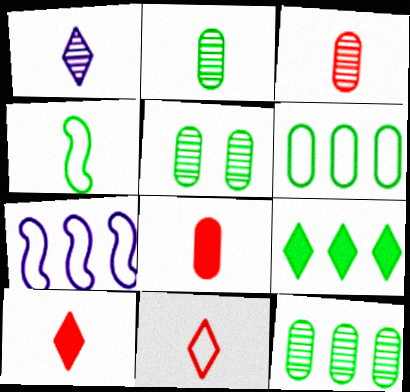[[1, 4, 8], 
[2, 5, 12], 
[4, 5, 9], 
[5, 7, 10]]